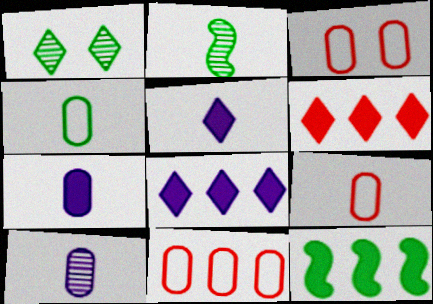[[1, 4, 12], 
[2, 3, 8], 
[2, 5, 9], 
[3, 9, 11]]